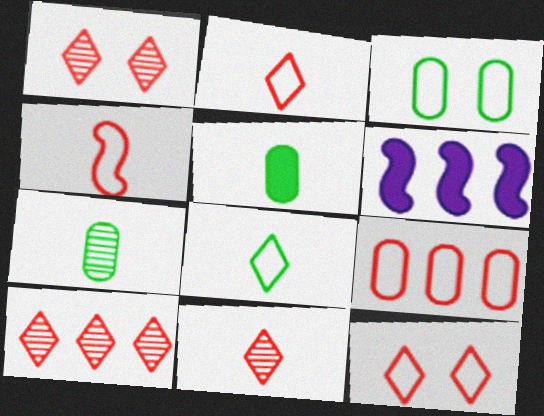[[1, 10, 11], 
[3, 6, 11], 
[4, 9, 12], 
[6, 7, 12]]